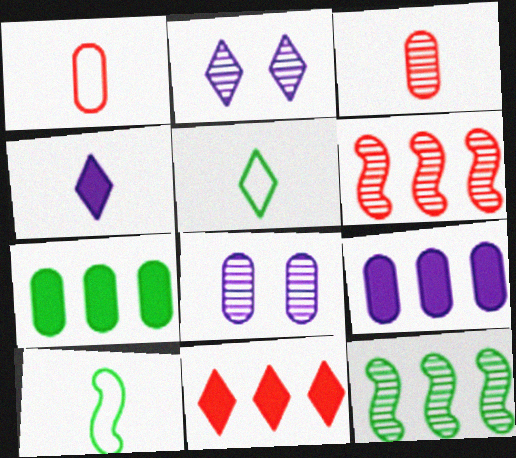[[1, 7, 8], 
[2, 3, 12], 
[2, 5, 11], 
[3, 4, 10], 
[8, 10, 11]]